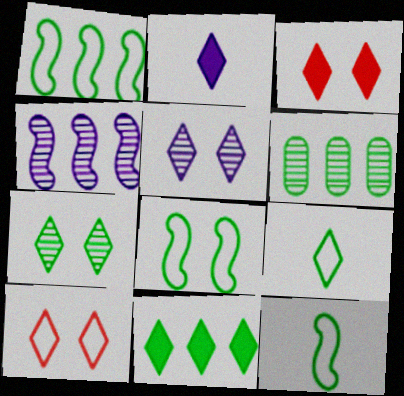[[1, 6, 11], 
[1, 8, 12], 
[2, 3, 11], 
[7, 9, 11]]